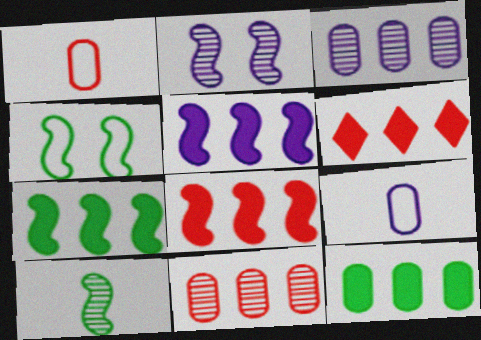[[4, 7, 10], 
[5, 6, 12], 
[5, 7, 8]]